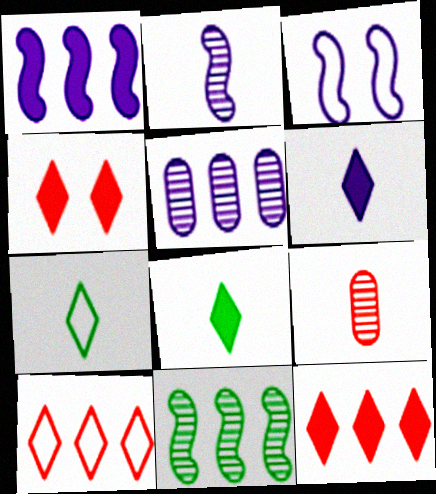[[1, 2, 3], 
[3, 5, 6]]